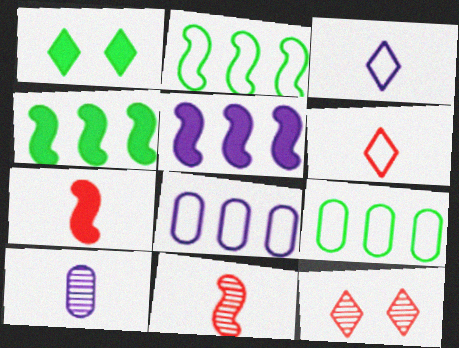[[1, 8, 11]]